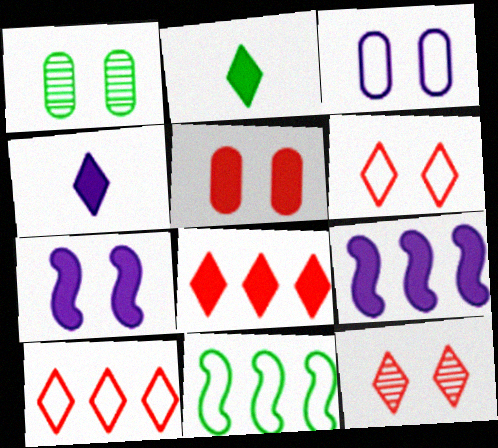[[1, 2, 11], 
[1, 3, 5], 
[1, 6, 7], 
[2, 5, 9]]